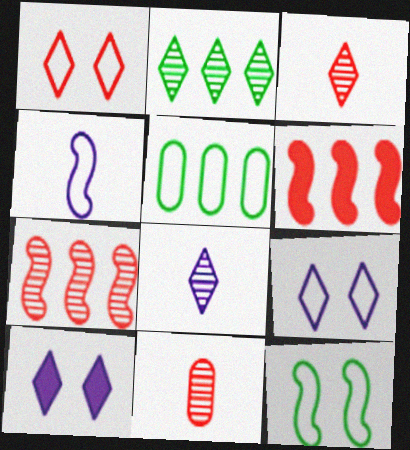[[1, 4, 5], 
[1, 6, 11]]